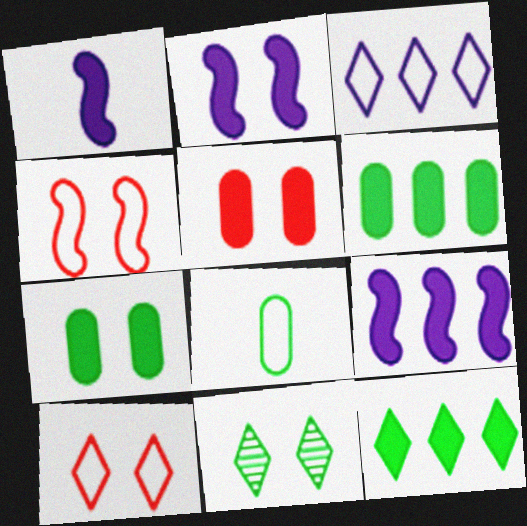[[1, 2, 9], 
[1, 5, 12], 
[3, 4, 8]]